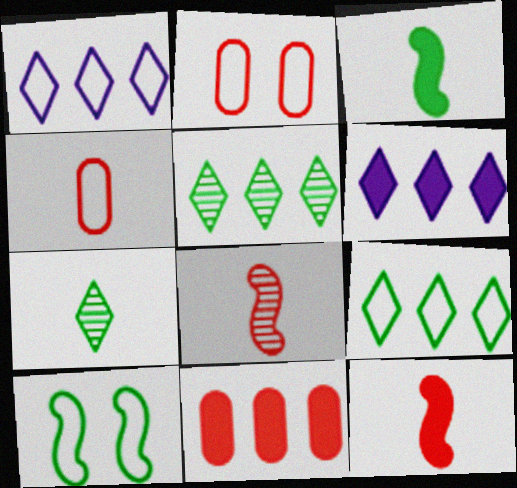[[1, 4, 10]]